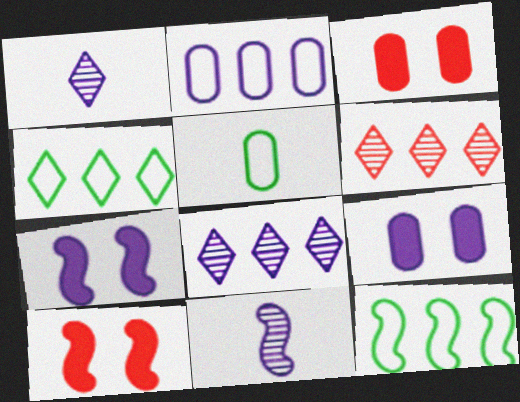[[1, 2, 7], 
[1, 3, 12], 
[3, 4, 11], 
[5, 6, 7], 
[5, 8, 10], 
[10, 11, 12]]